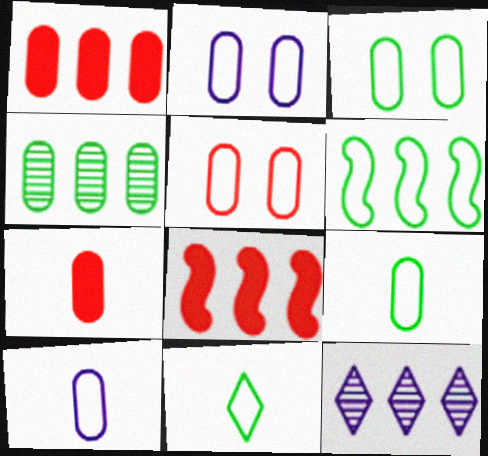[[1, 6, 12], 
[2, 3, 5], 
[2, 4, 7], 
[3, 6, 11]]